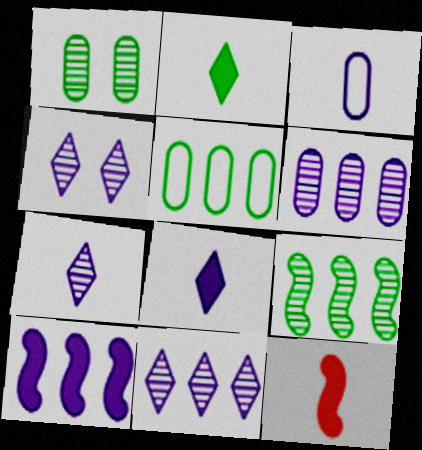[[3, 4, 10], 
[4, 5, 12], 
[4, 7, 11]]